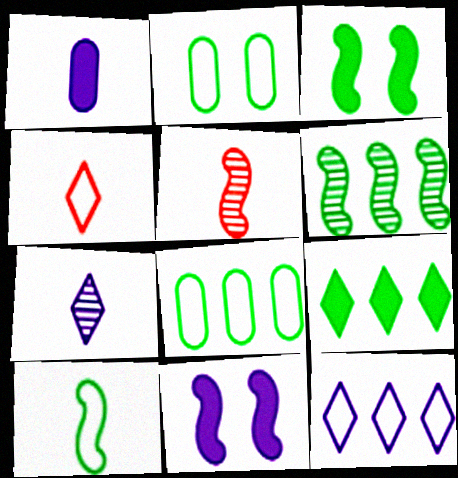[[3, 6, 10], 
[6, 8, 9]]